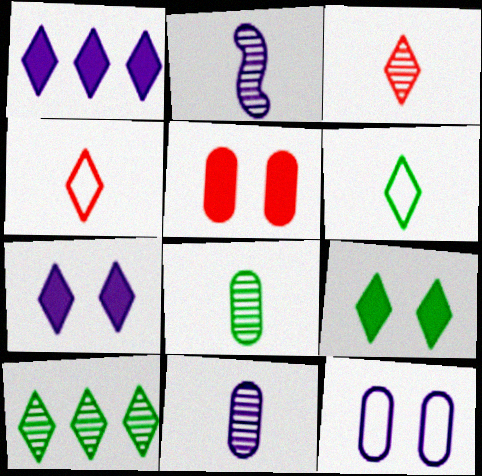[[1, 2, 12], 
[2, 3, 8], 
[4, 7, 10], 
[6, 9, 10]]